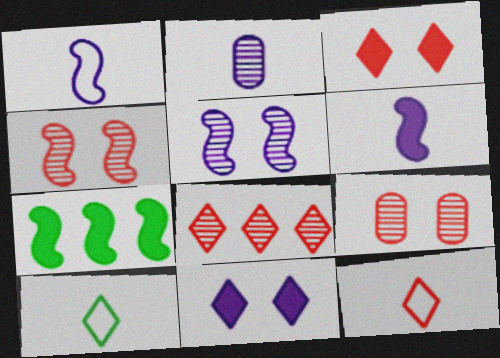[[1, 4, 7], 
[3, 8, 12], 
[8, 10, 11]]